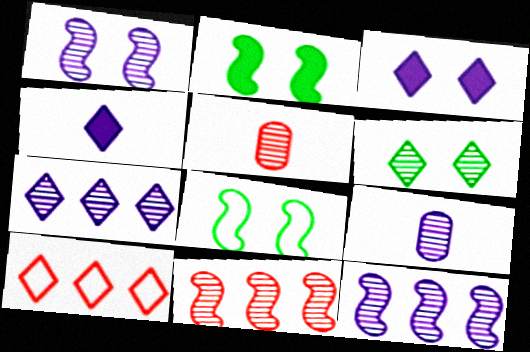[[1, 7, 9], 
[2, 9, 10], 
[4, 6, 10], 
[5, 6, 12], 
[6, 9, 11]]